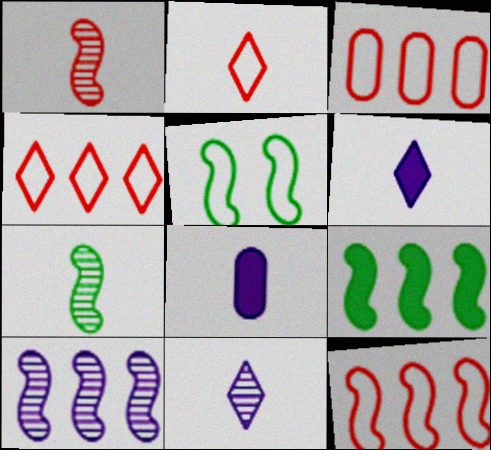[[2, 7, 8], 
[3, 4, 12], 
[5, 7, 9], 
[9, 10, 12]]